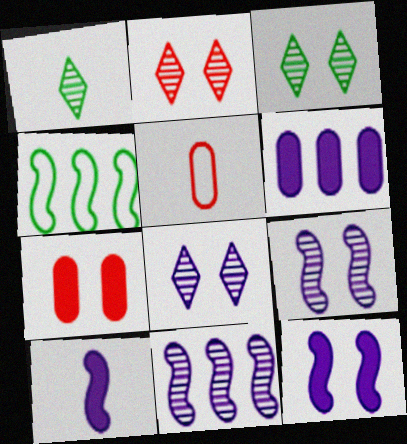[[1, 5, 10], 
[2, 3, 8]]